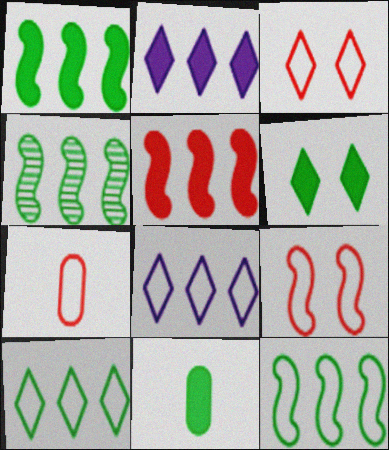[[1, 4, 12], 
[1, 6, 11]]